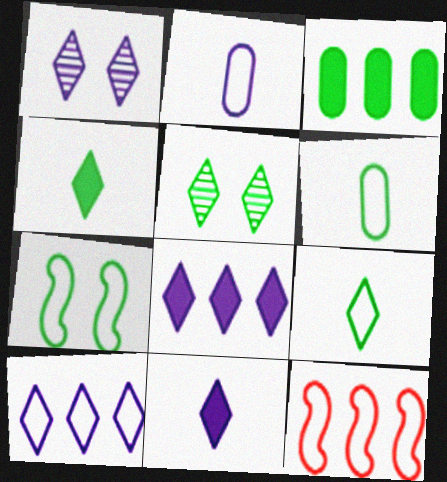[[1, 10, 11]]